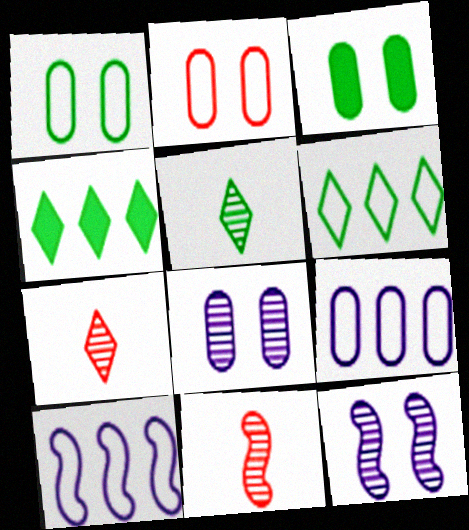[[2, 3, 8], 
[3, 7, 10]]